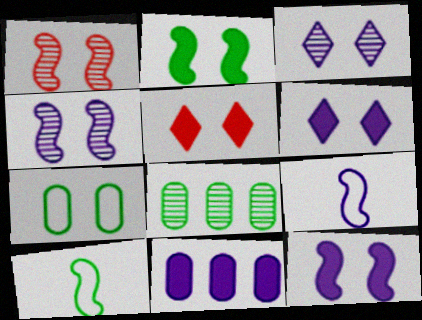[[1, 6, 7], 
[3, 9, 11], 
[4, 5, 7], 
[5, 8, 9]]